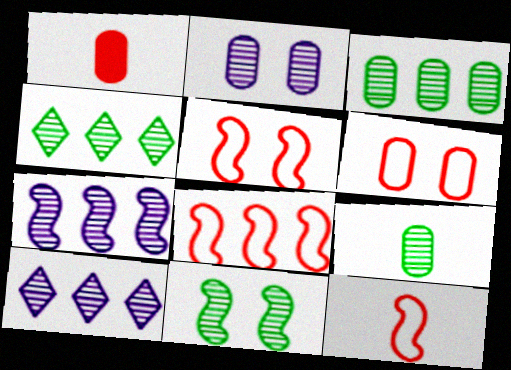[[4, 9, 11], 
[5, 8, 12]]